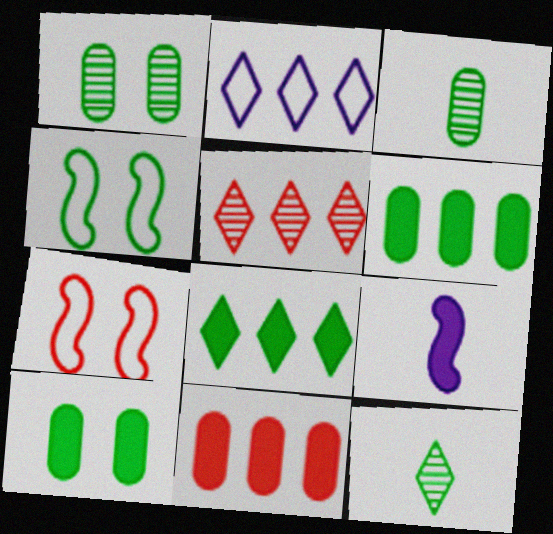[[2, 5, 8], 
[3, 4, 8], 
[4, 6, 12]]